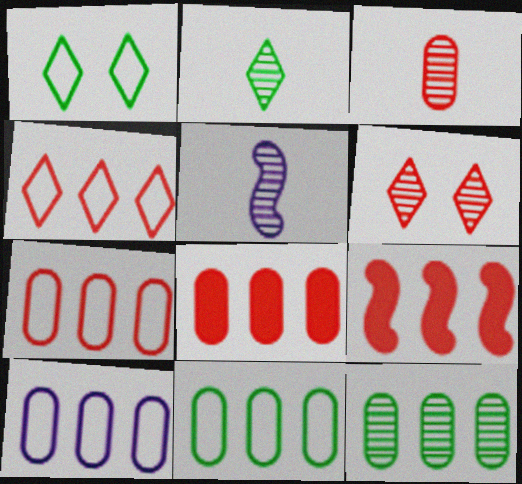[[1, 5, 8], 
[2, 3, 5], 
[5, 6, 12], 
[7, 10, 11], 
[8, 10, 12]]